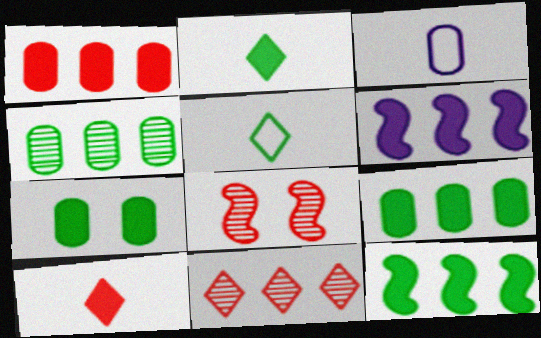[[2, 7, 12], 
[6, 7, 10]]